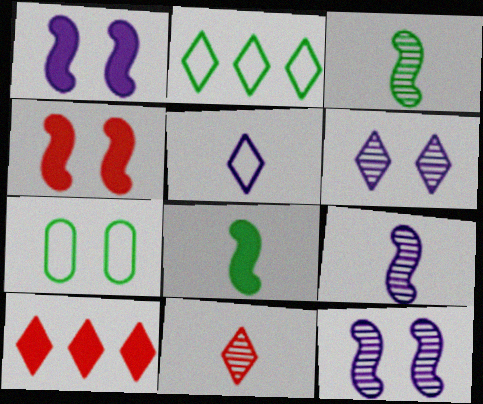[[4, 6, 7], 
[7, 9, 10]]